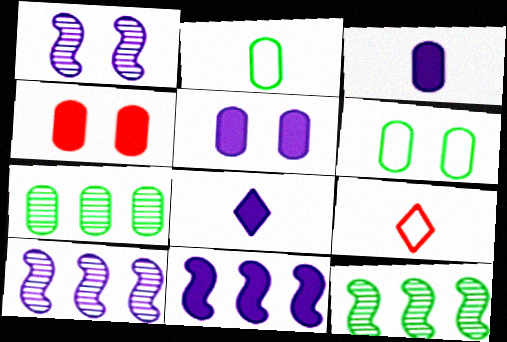[[5, 8, 11], 
[5, 9, 12]]